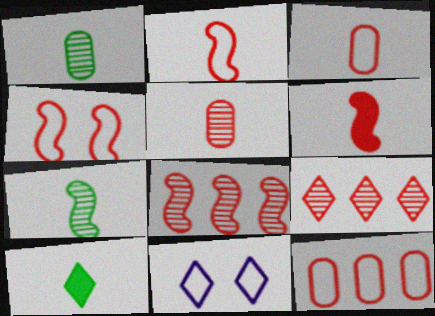[[4, 6, 8], 
[9, 10, 11]]